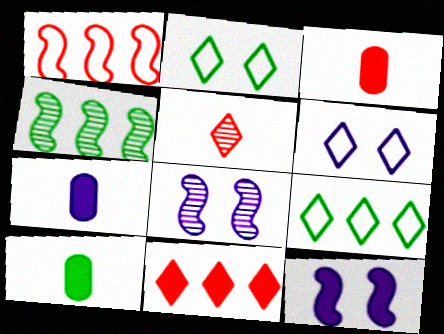[[2, 4, 10], 
[3, 4, 6], 
[3, 7, 10], 
[3, 8, 9], 
[10, 11, 12]]